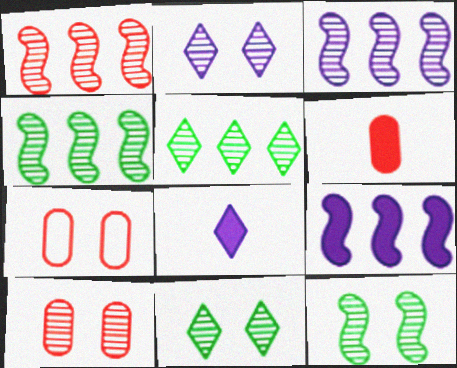[[1, 3, 4], 
[2, 10, 12], 
[4, 7, 8]]